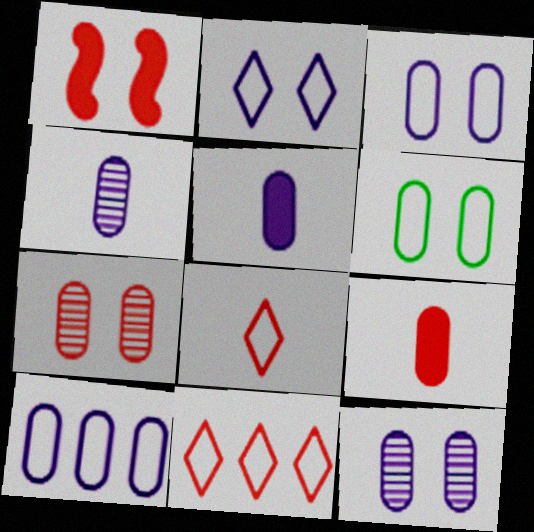[[5, 10, 12]]